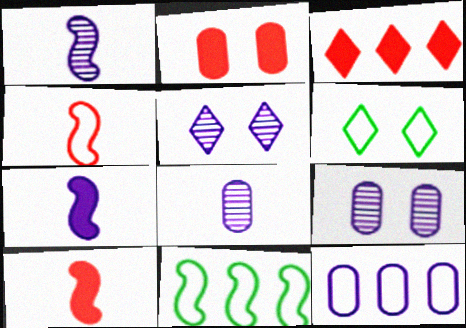[[2, 3, 10], 
[4, 6, 12], 
[5, 7, 12]]